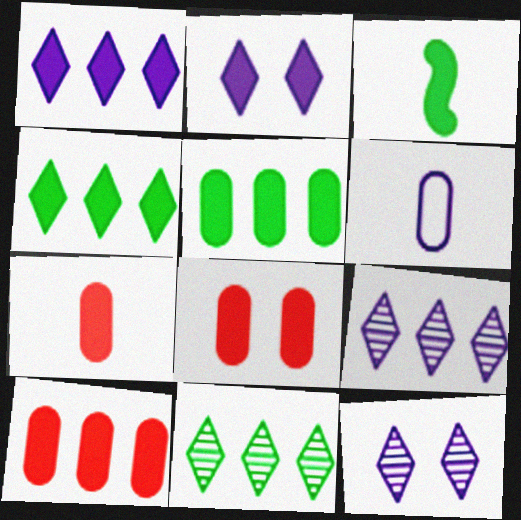[[1, 3, 8], 
[2, 3, 10], 
[7, 8, 10]]